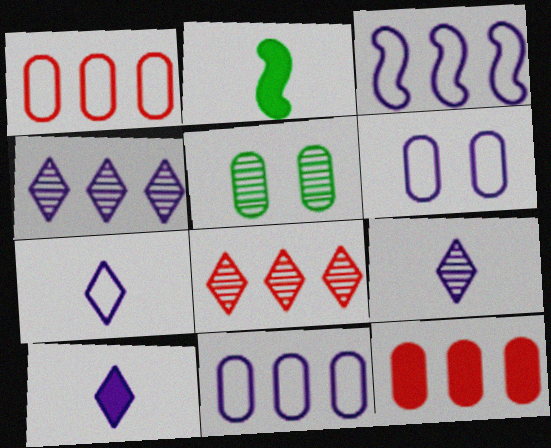[[2, 6, 8], 
[3, 6, 7], 
[7, 9, 10]]